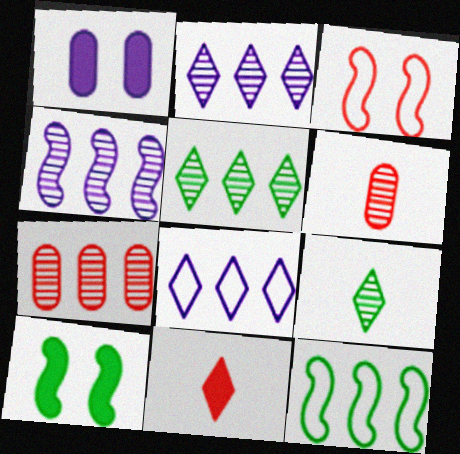[[3, 7, 11], 
[4, 5, 7], 
[6, 8, 10]]